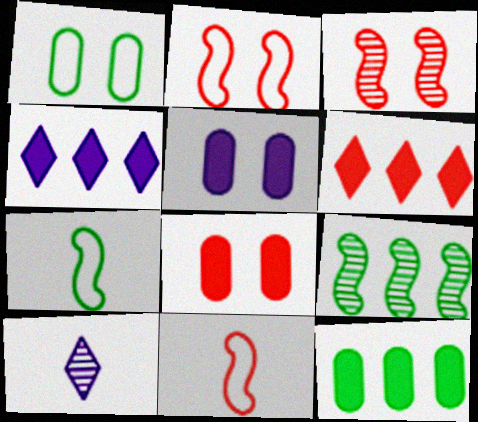[[2, 10, 12]]